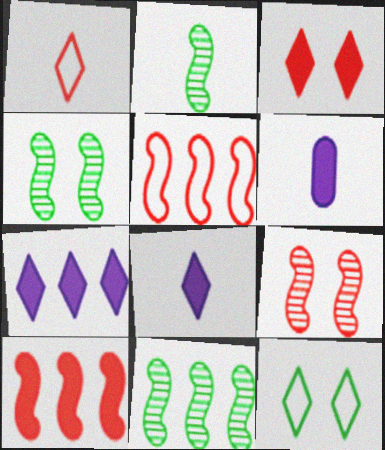[[1, 2, 6], 
[2, 4, 11]]